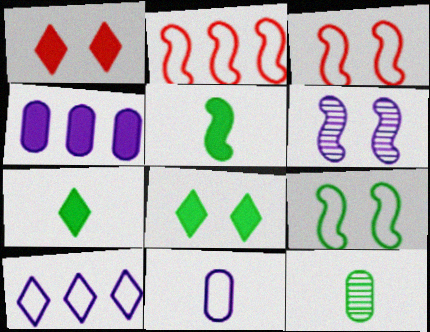[[1, 4, 5], 
[2, 5, 6]]